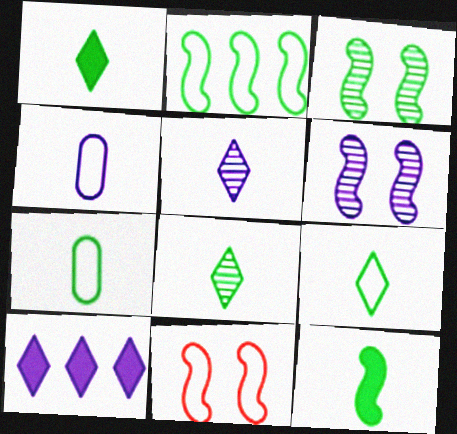[[1, 8, 9], 
[2, 3, 12], 
[4, 6, 10], 
[7, 8, 12]]